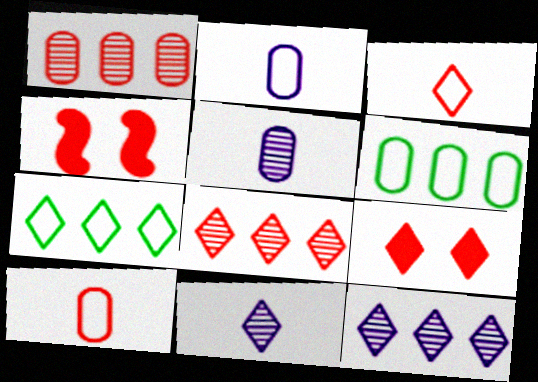[[1, 3, 4], 
[3, 8, 9], 
[4, 5, 7], 
[4, 6, 11], 
[4, 8, 10], 
[7, 9, 11]]